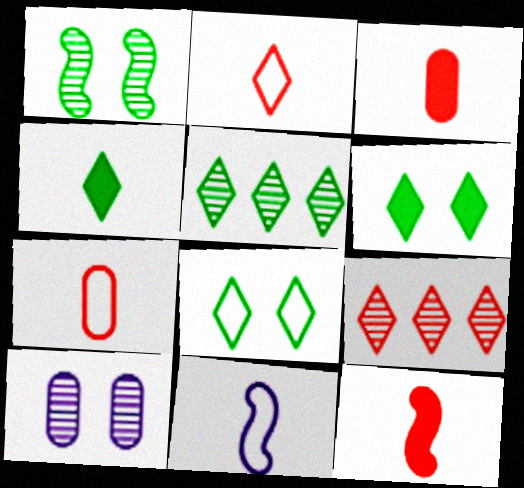[[4, 5, 8]]